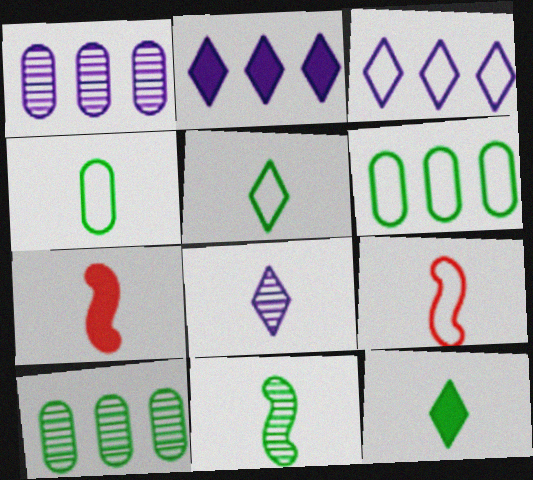[[4, 7, 8], 
[4, 11, 12]]